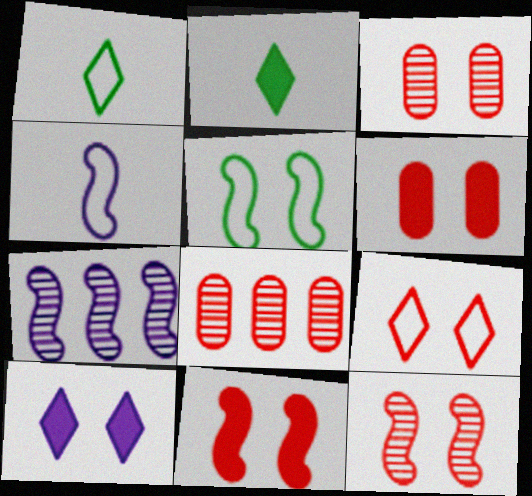[[1, 6, 7], 
[3, 5, 10], 
[3, 9, 11], 
[6, 9, 12]]